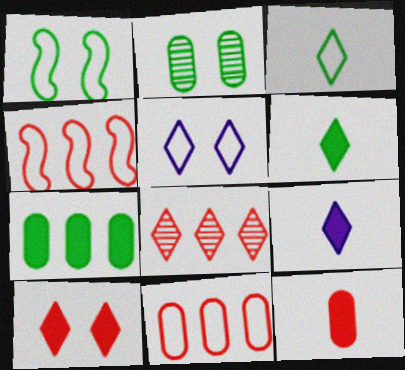[[2, 4, 9], 
[5, 6, 8]]